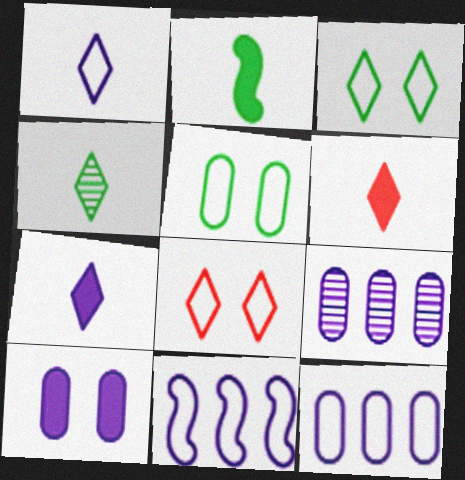[[1, 4, 6], 
[2, 8, 9]]